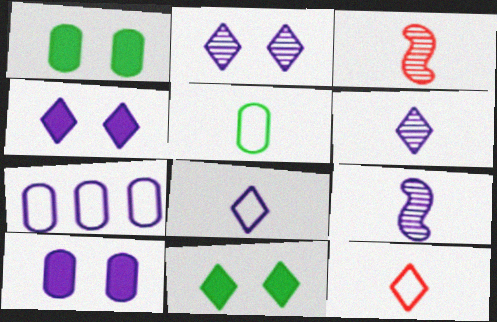[[3, 7, 11], 
[4, 7, 9]]